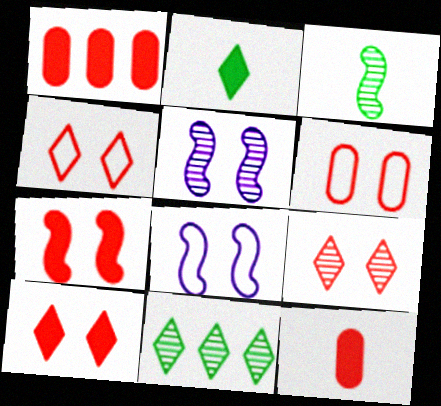[[4, 9, 10], 
[6, 7, 9], 
[8, 11, 12]]